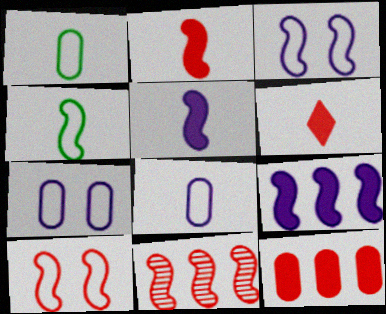[[2, 10, 11]]